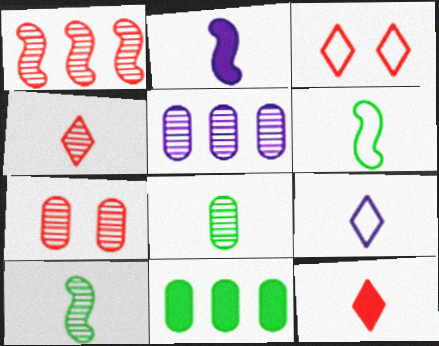[[1, 4, 7], 
[5, 7, 8]]